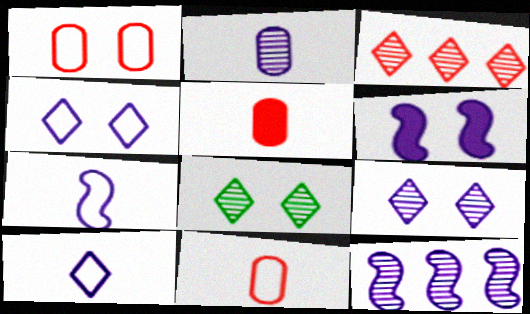[[1, 6, 8], 
[2, 9, 12], 
[6, 7, 12]]